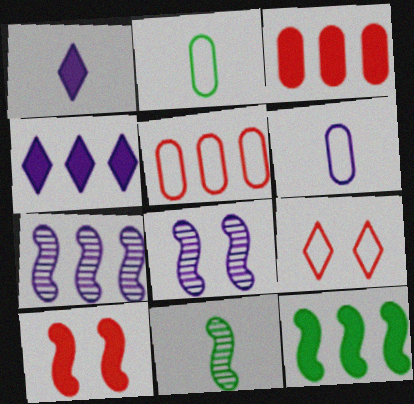[[3, 4, 12], 
[4, 6, 8]]